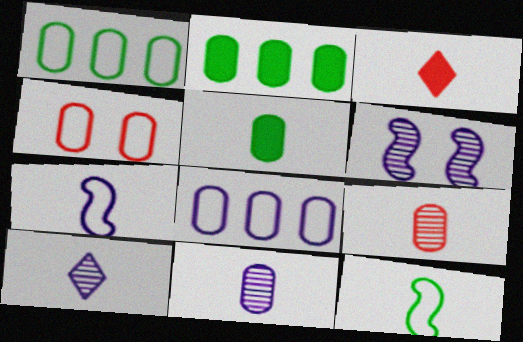[[1, 3, 6], 
[2, 4, 11], 
[3, 11, 12]]